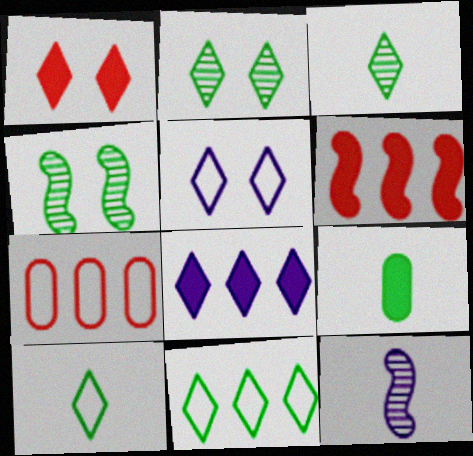[[1, 2, 5], 
[4, 9, 11]]